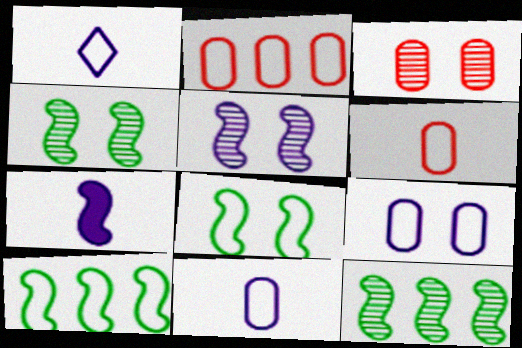[[1, 2, 8]]